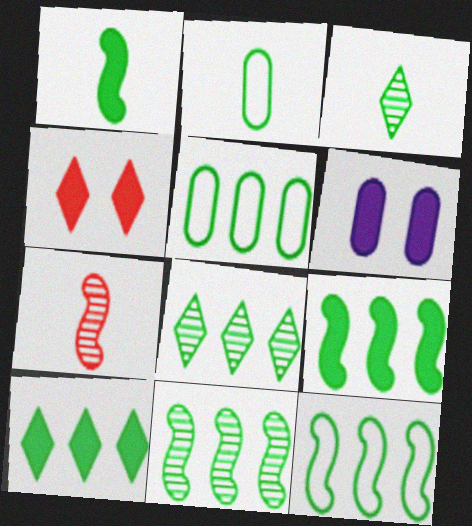[[1, 2, 3], 
[5, 8, 9], 
[5, 10, 11], 
[9, 11, 12]]